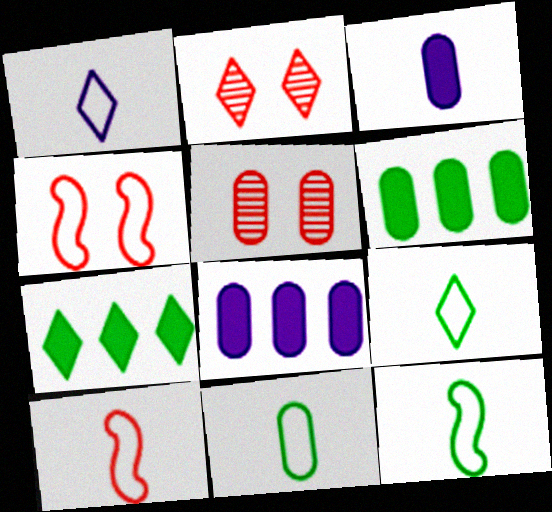[[1, 2, 7], 
[1, 10, 11], 
[2, 8, 12], 
[5, 8, 11], 
[9, 11, 12]]